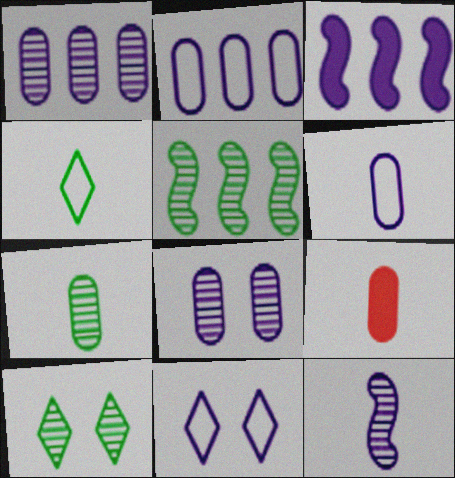[[4, 9, 12], 
[5, 7, 10], 
[5, 9, 11], 
[6, 7, 9]]